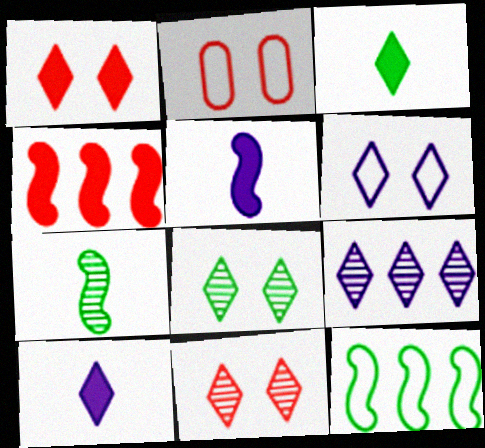[[1, 6, 8], 
[6, 9, 10]]